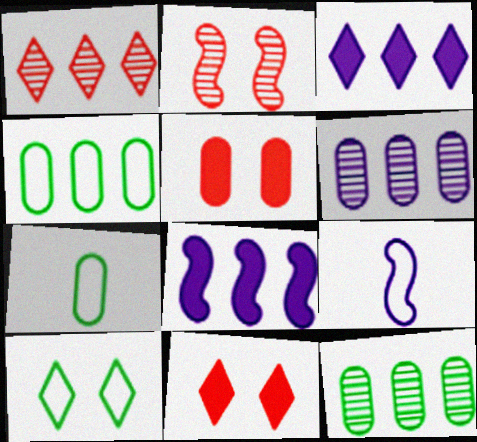[[1, 4, 8], 
[2, 3, 7], 
[5, 6, 7], 
[9, 11, 12]]